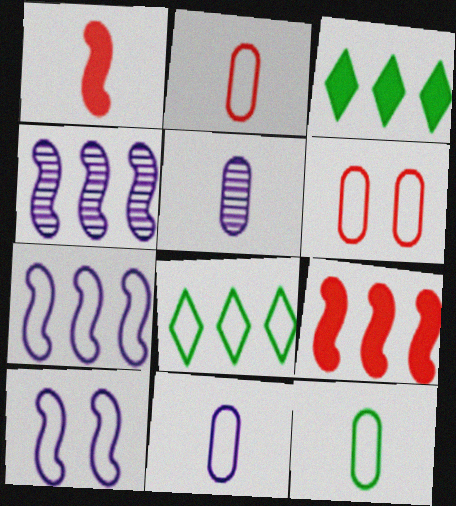[[2, 8, 10], 
[2, 11, 12]]